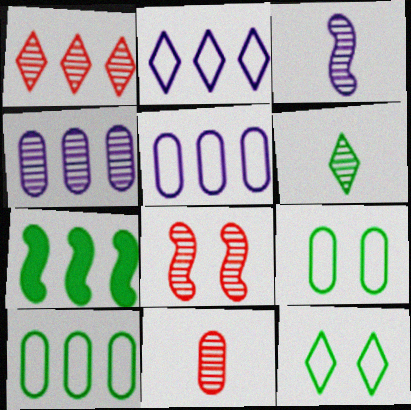[[1, 5, 7], 
[1, 8, 11], 
[3, 6, 11], 
[4, 6, 8], 
[6, 7, 9]]